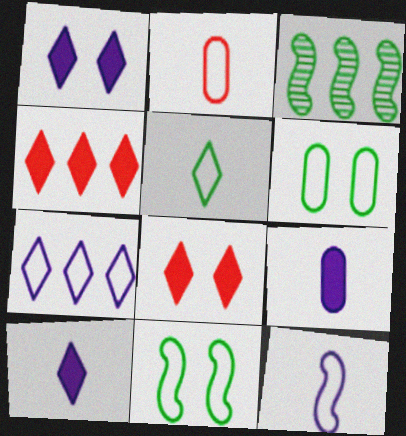[[1, 2, 3], 
[2, 5, 12], 
[2, 7, 11]]